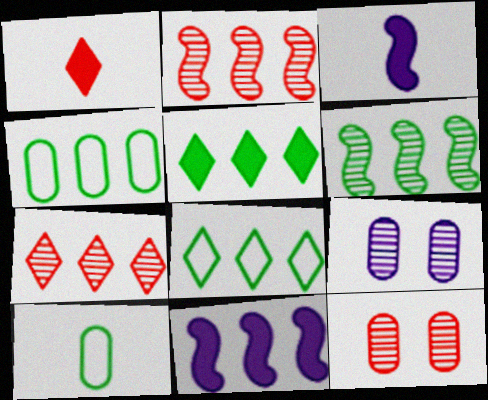[[3, 8, 12], 
[4, 5, 6], 
[4, 7, 11]]